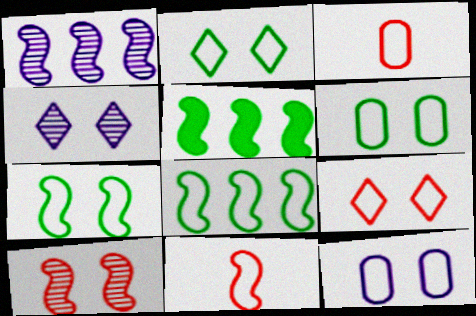[[2, 6, 7], 
[3, 4, 5], 
[7, 9, 12]]